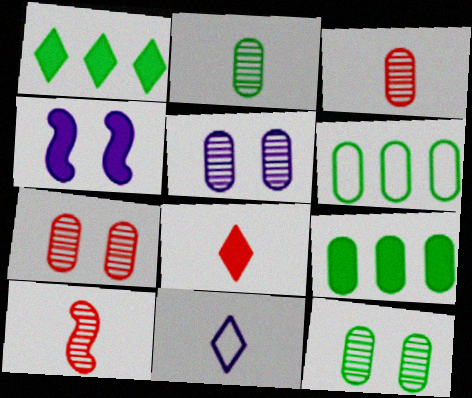[[4, 8, 9], 
[5, 7, 12]]